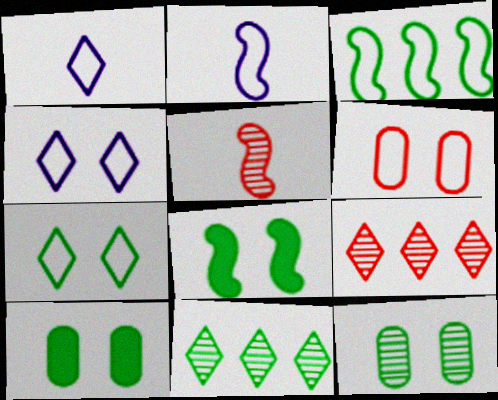[[1, 3, 6], 
[2, 9, 10], 
[7, 8, 12]]